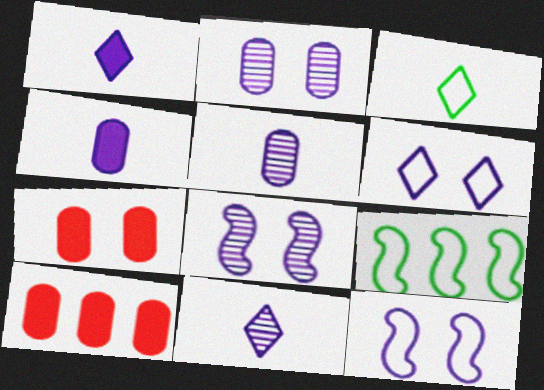[[3, 8, 10], 
[7, 9, 11]]